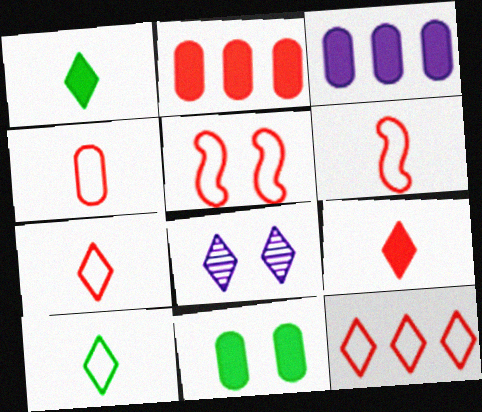[[1, 8, 12], 
[4, 5, 12], 
[4, 6, 7], 
[5, 8, 11]]